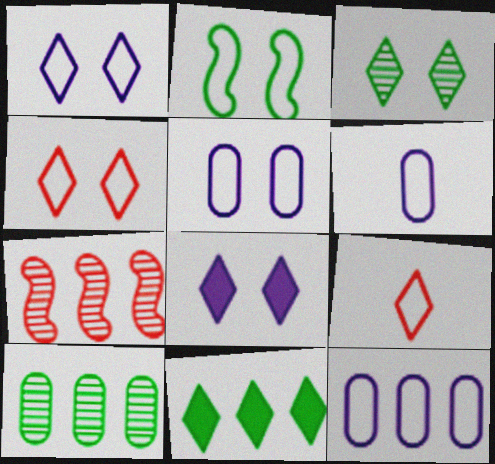[[2, 4, 5], 
[2, 9, 12], 
[3, 4, 8], 
[5, 6, 12], 
[7, 11, 12]]